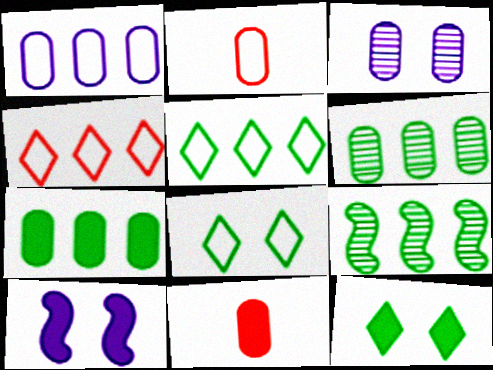[[2, 3, 7], 
[5, 7, 9]]